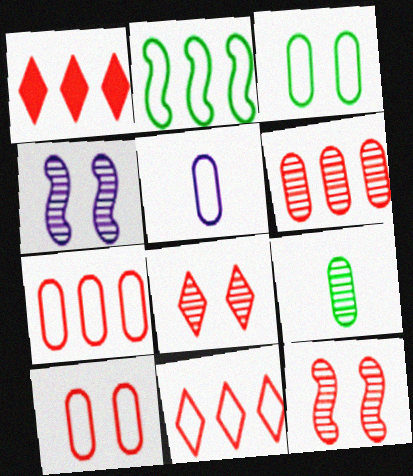[[3, 5, 7]]